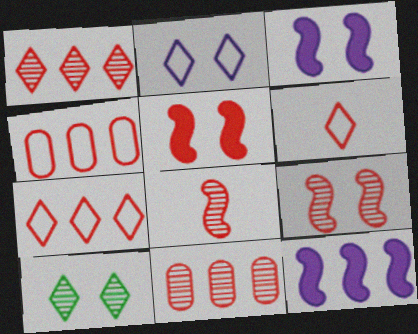[[5, 6, 11]]